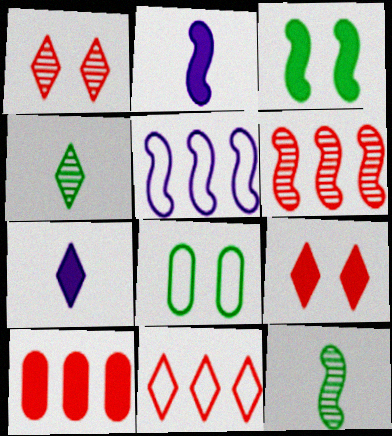[[3, 7, 10], 
[6, 7, 8], 
[6, 10, 11]]